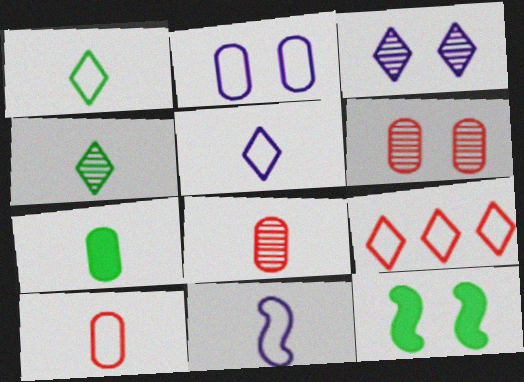[[1, 10, 11]]